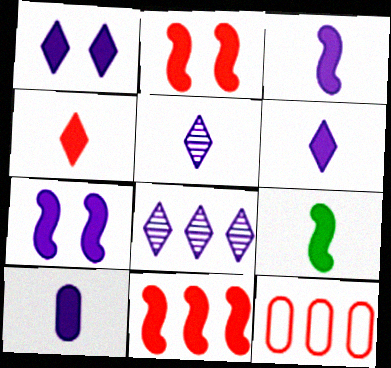[[3, 6, 10], 
[4, 9, 10], 
[7, 9, 11]]